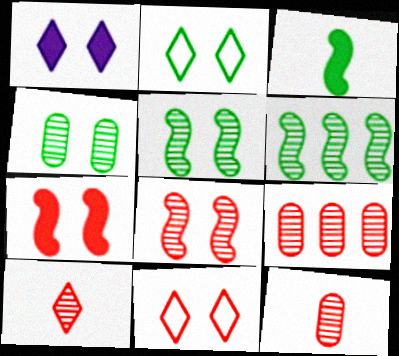[[8, 9, 10]]